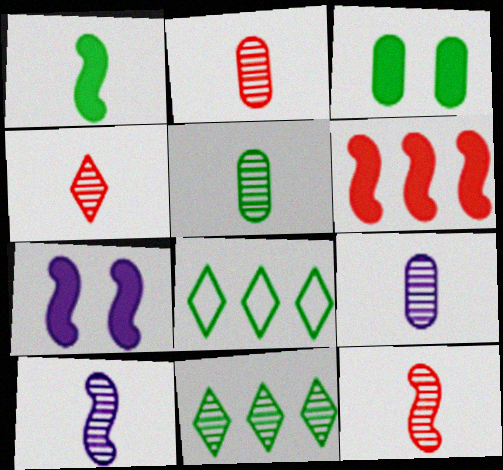[[1, 6, 7], 
[2, 4, 12], 
[2, 5, 9], 
[2, 7, 8], 
[4, 5, 10]]